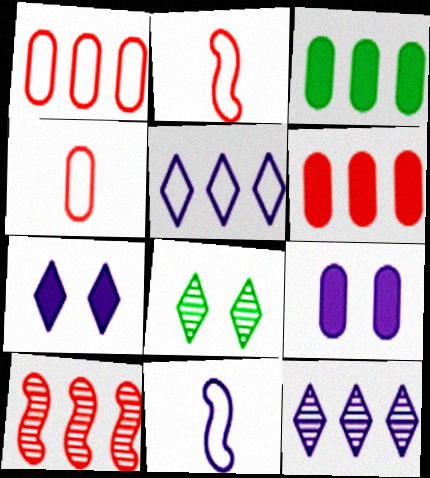[[3, 5, 10], 
[6, 8, 11], 
[9, 11, 12]]